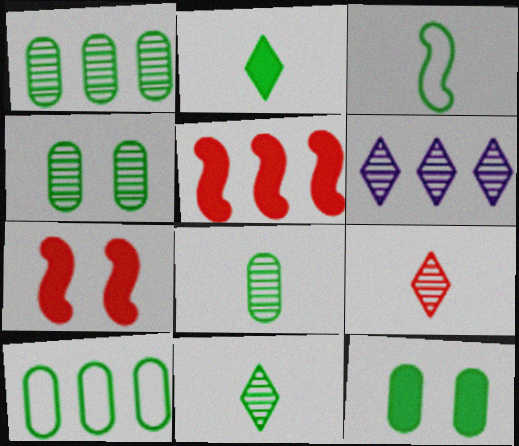[[1, 4, 8], 
[2, 3, 8], 
[5, 6, 10], 
[8, 10, 12]]